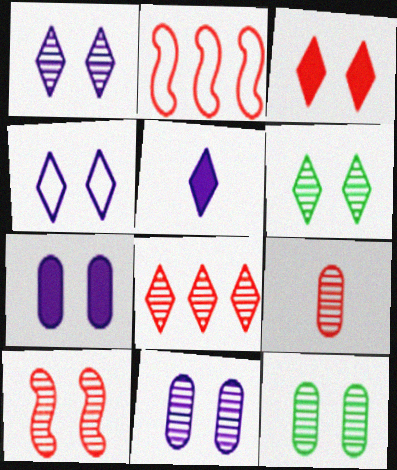[[1, 10, 12], 
[2, 3, 9], 
[2, 5, 12], 
[3, 4, 6], 
[6, 10, 11], 
[8, 9, 10]]